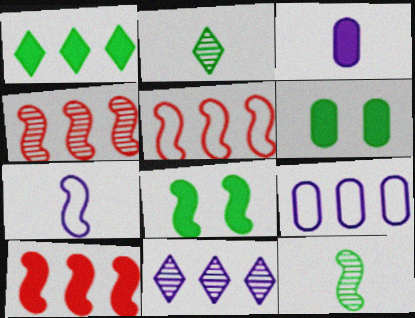[[1, 4, 9], 
[4, 5, 10], 
[4, 7, 8]]